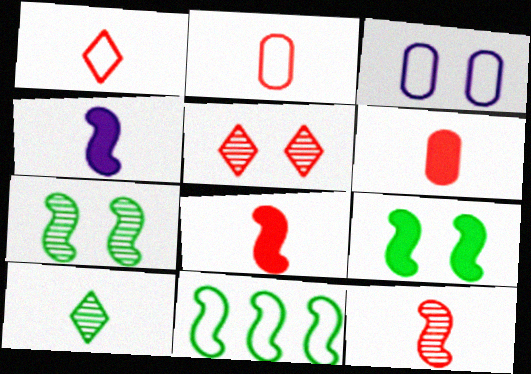[[1, 3, 11], 
[1, 6, 12], 
[2, 4, 10], 
[3, 5, 9]]